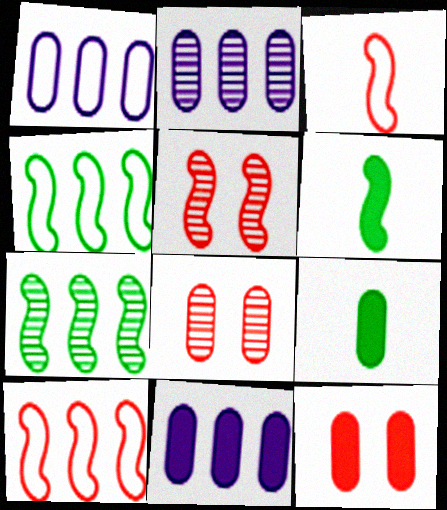[[1, 2, 11], 
[1, 8, 9], 
[9, 11, 12]]